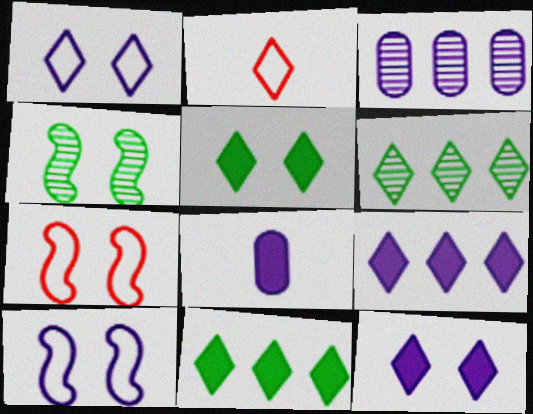[[2, 6, 12], 
[6, 7, 8]]